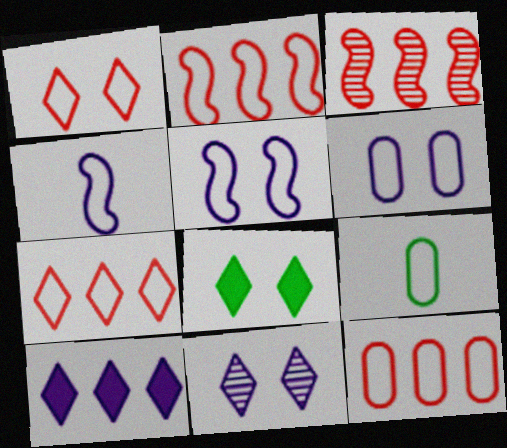[[1, 8, 11], 
[2, 7, 12], 
[5, 7, 9], 
[6, 9, 12]]